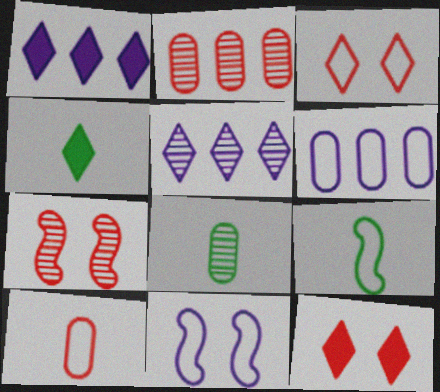[[1, 4, 12], 
[2, 4, 11], 
[3, 4, 5], 
[3, 6, 9], 
[4, 6, 7], 
[4, 8, 9], 
[5, 7, 8]]